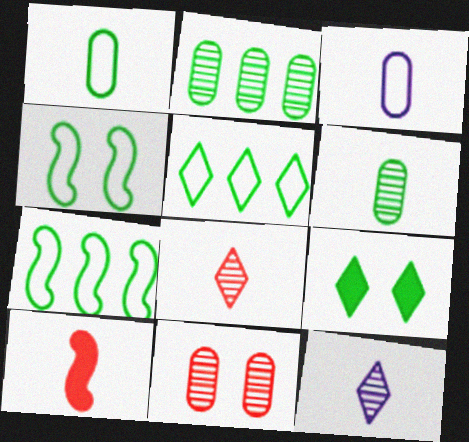[[1, 4, 5], 
[1, 10, 12], 
[6, 7, 9]]